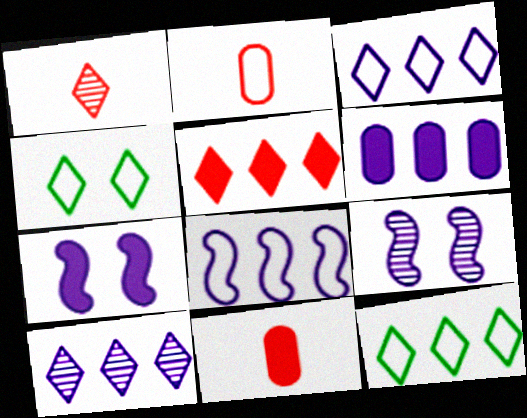[[2, 4, 8], 
[5, 10, 12], 
[6, 8, 10], 
[9, 11, 12]]